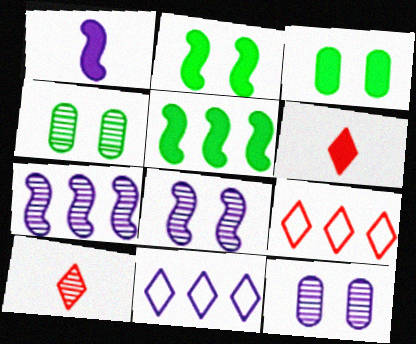[[1, 4, 9], 
[1, 11, 12], 
[4, 7, 10]]